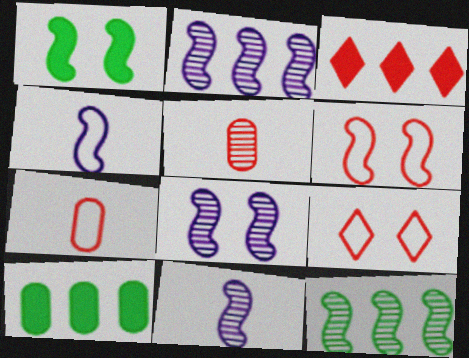[[1, 6, 8], 
[2, 8, 11], 
[3, 5, 6], 
[9, 10, 11]]